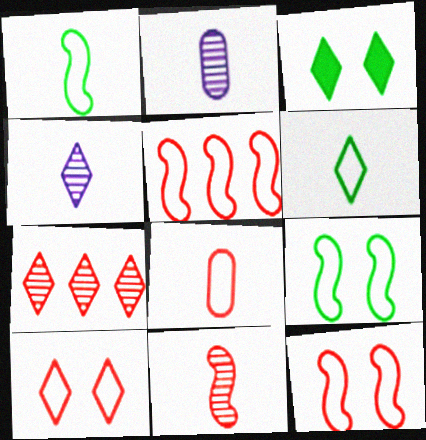[[2, 3, 5], 
[5, 8, 10]]